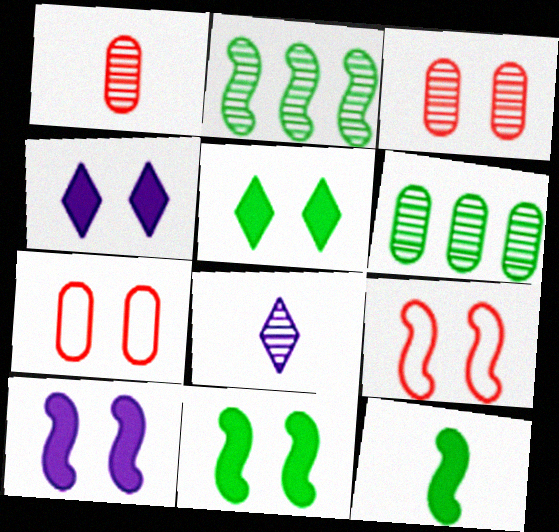[[2, 3, 8]]